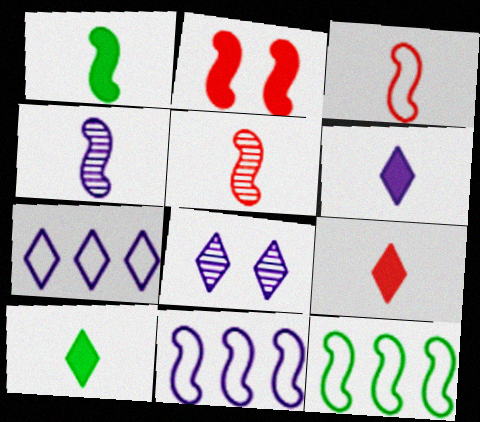[[1, 3, 4], 
[2, 4, 12], 
[6, 7, 8], 
[6, 9, 10]]